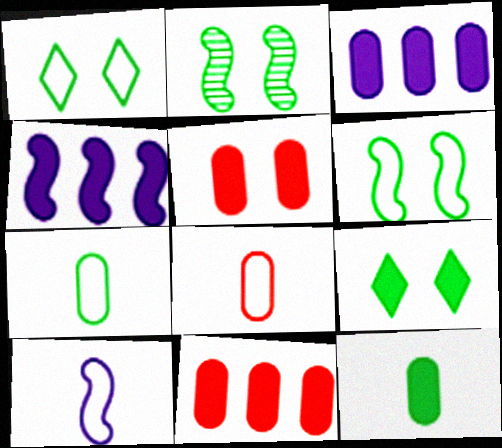[[3, 5, 12]]